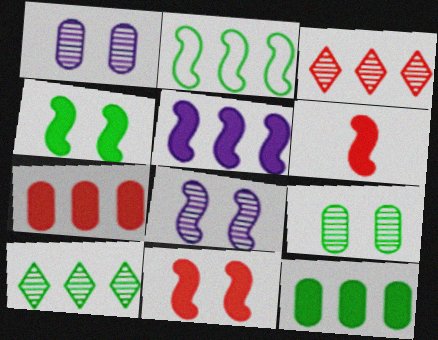[[2, 6, 8], 
[2, 10, 12], 
[4, 5, 6]]